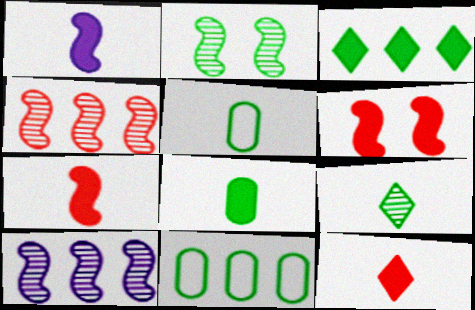[[1, 8, 12], 
[2, 3, 5]]